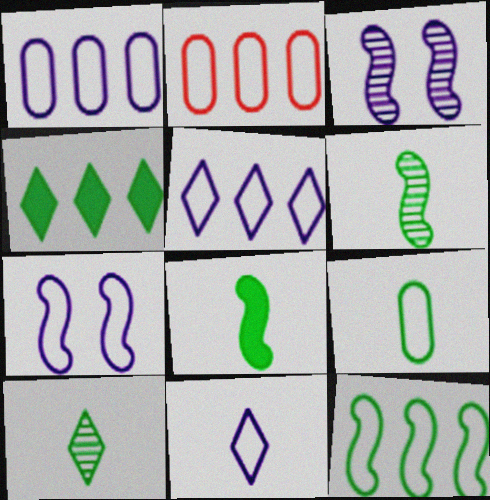[[1, 7, 11], 
[2, 5, 12], 
[8, 9, 10]]